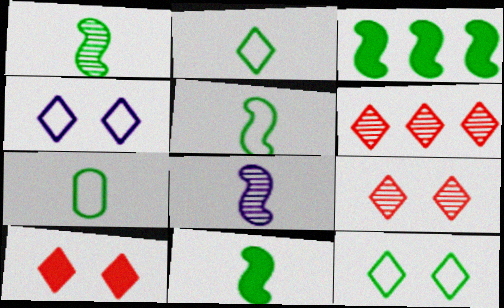[[1, 5, 11], 
[2, 5, 7]]